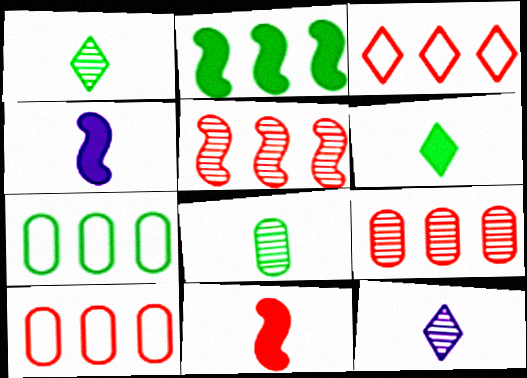[]